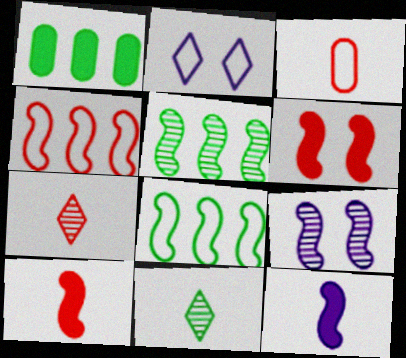[[2, 3, 8], 
[3, 7, 10], 
[3, 11, 12], 
[8, 9, 10]]